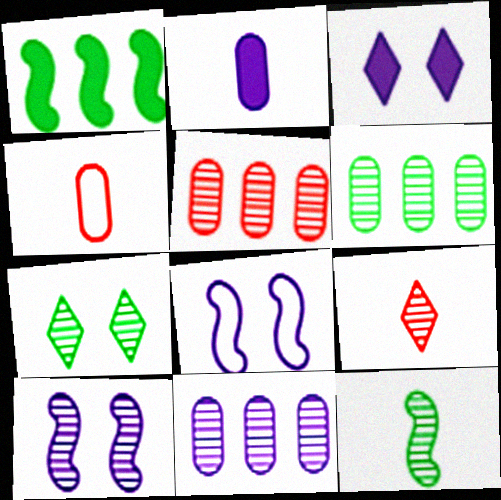[[5, 6, 11], 
[6, 7, 12], 
[6, 9, 10]]